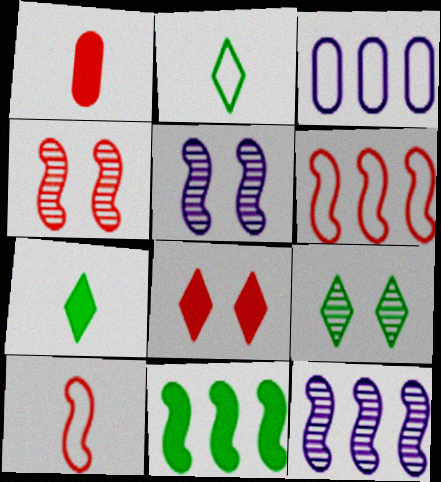[[3, 4, 7], 
[5, 10, 11], 
[6, 11, 12]]